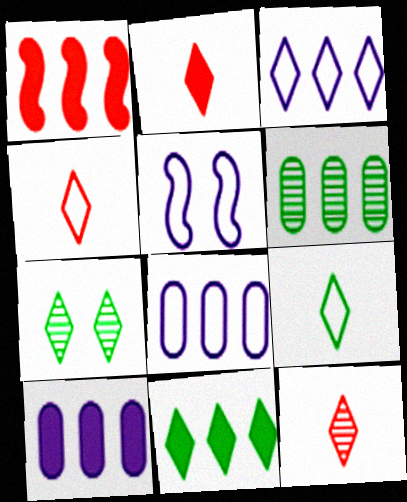[[1, 3, 6], 
[1, 10, 11], 
[2, 3, 7], 
[2, 4, 12], 
[2, 5, 6], 
[7, 9, 11]]